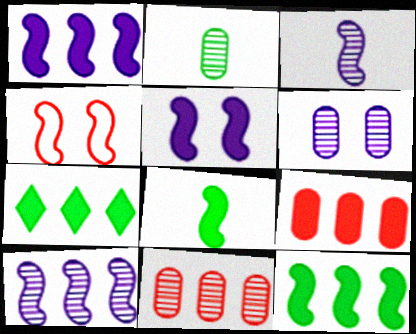[[1, 7, 9], 
[2, 6, 11], 
[3, 4, 12], 
[4, 8, 10]]